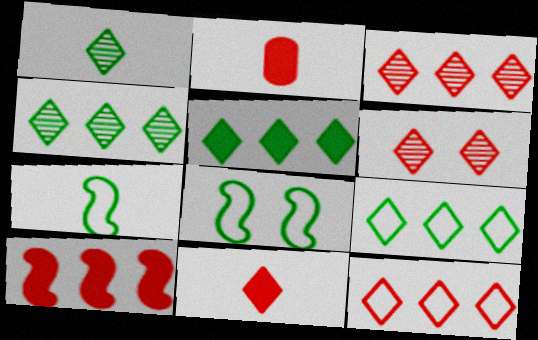[[4, 5, 9], 
[6, 11, 12]]